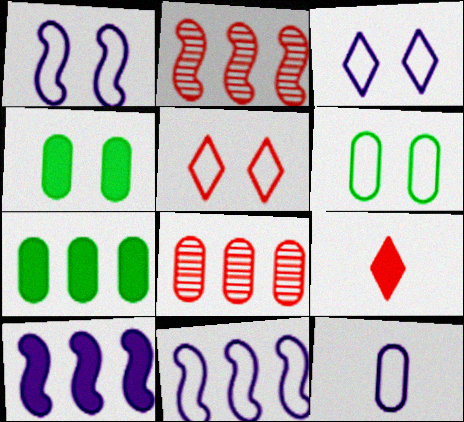[[1, 5, 6], 
[3, 11, 12], 
[4, 8, 12], 
[4, 9, 10]]